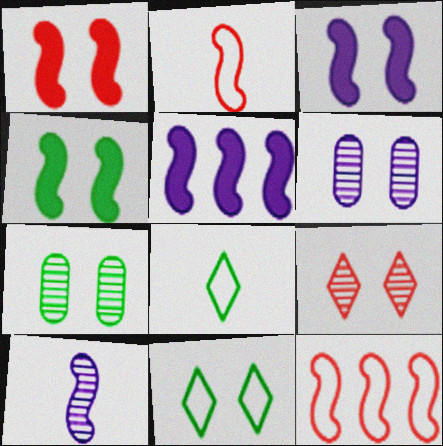[[1, 3, 4], 
[1, 6, 11], 
[4, 7, 11], 
[4, 10, 12]]